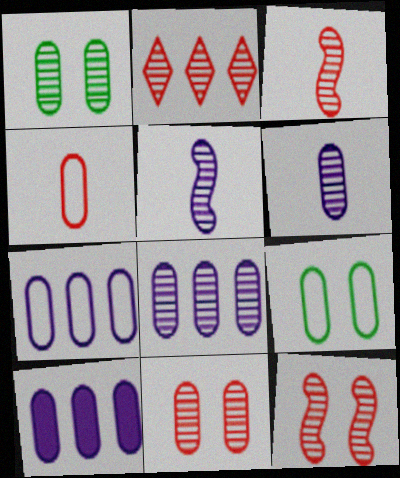[[1, 2, 5], 
[1, 4, 10], 
[2, 3, 11], 
[4, 7, 9], 
[7, 8, 10]]